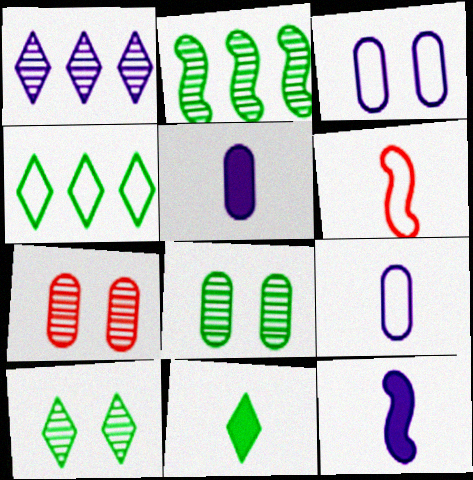[[1, 3, 12], 
[3, 4, 6], 
[4, 7, 12], 
[4, 10, 11]]